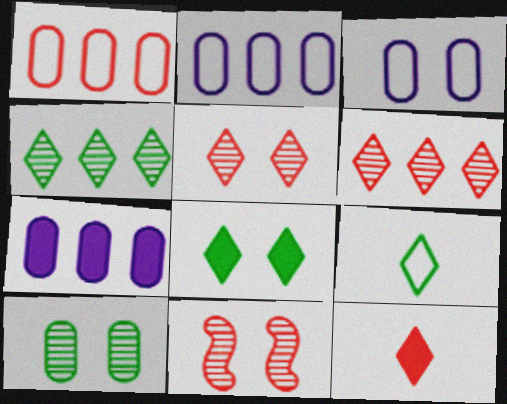[[1, 11, 12], 
[3, 8, 11], 
[4, 8, 9], 
[7, 9, 11]]